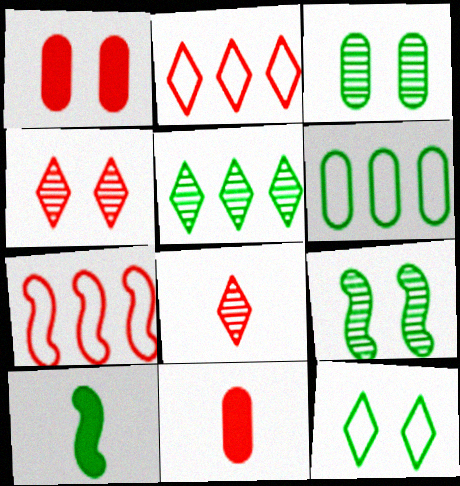[[1, 7, 8], 
[4, 7, 11]]